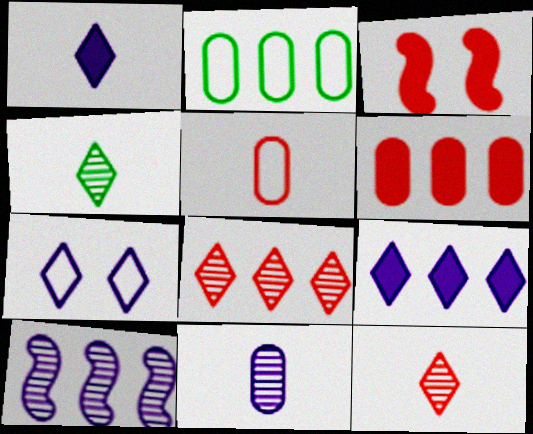[[3, 5, 8]]